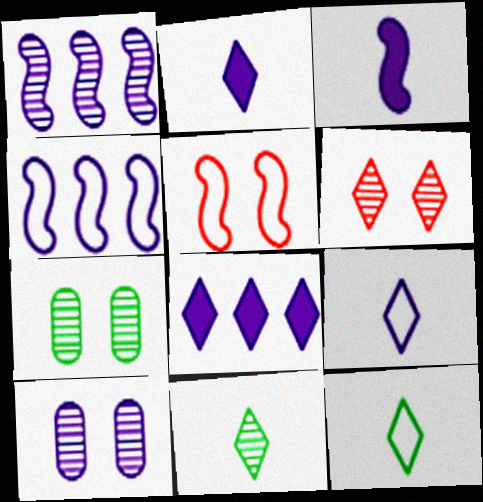[[2, 4, 10], 
[6, 8, 12]]